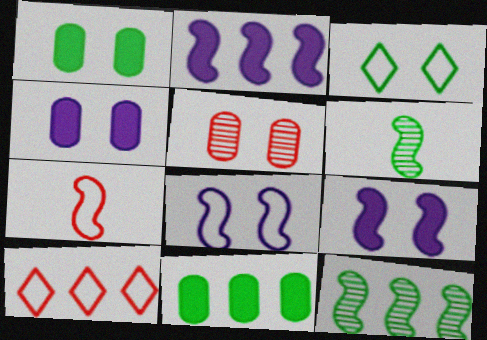[[3, 5, 9], 
[3, 6, 11], 
[4, 6, 10], 
[7, 9, 12]]